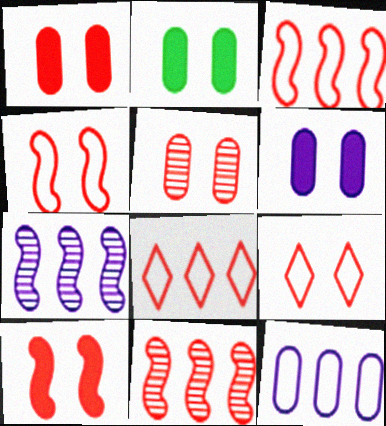[[1, 2, 6], 
[5, 9, 10]]